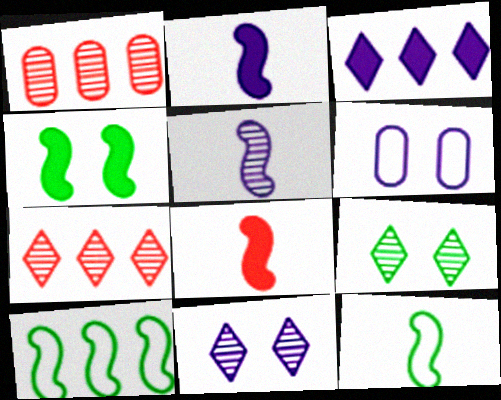[[1, 3, 10], 
[1, 5, 9], 
[3, 5, 6], 
[5, 8, 12]]